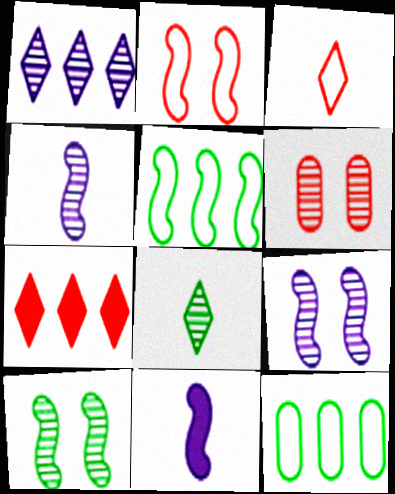[]